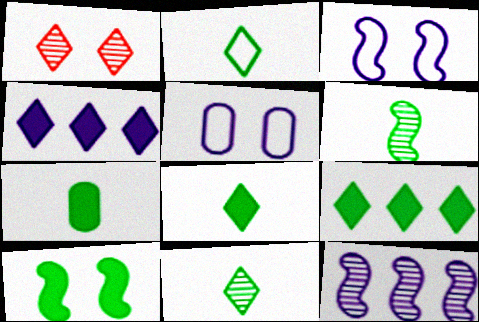[[1, 2, 4], 
[1, 5, 10], 
[2, 6, 7], 
[2, 8, 11], 
[7, 9, 10]]